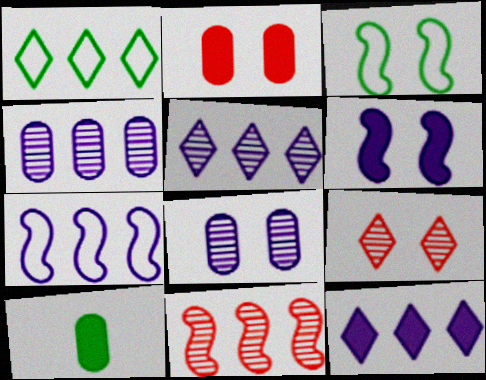[[4, 7, 12], 
[7, 9, 10]]